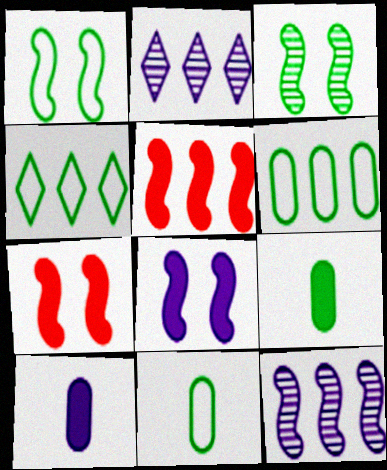[[1, 4, 11], 
[2, 5, 6], 
[2, 7, 11], 
[3, 4, 9]]